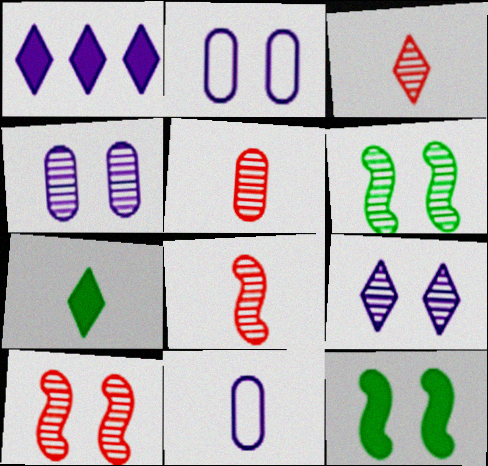[[3, 5, 8], 
[7, 8, 11]]